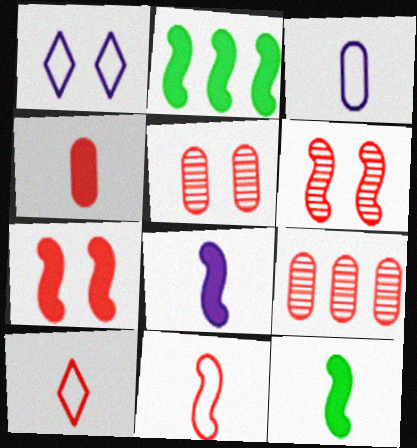[[1, 9, 12], 
[2, 7, 8], 
[7, 9, 10]]